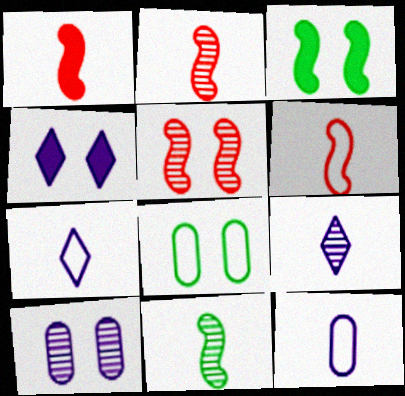[[1, 2, 6], 
[4, 5, 8]]